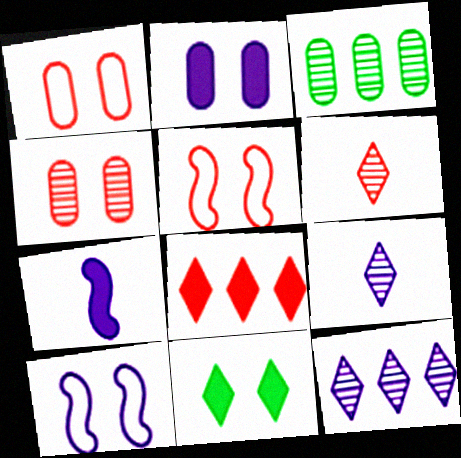[[4, 10, 11]]